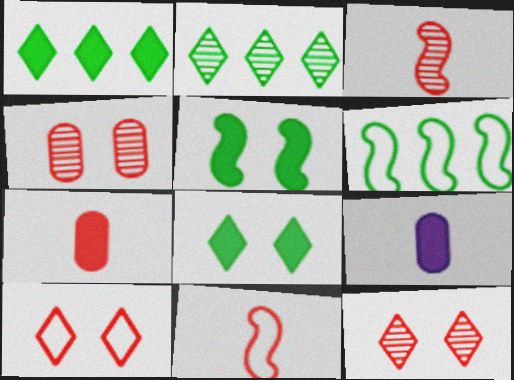[[6, 9, 12]]